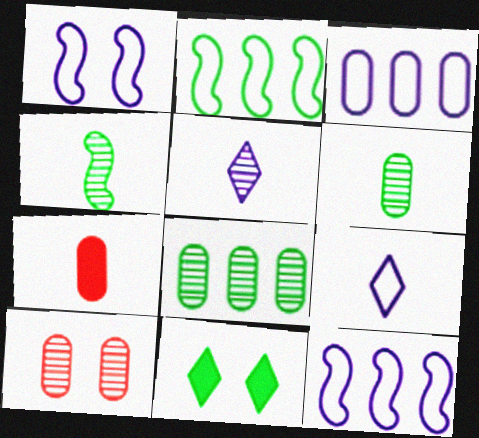[[1, 3, 9], 
[1, 10, 11], 
[2, 6, 11], 
[4, 7, 9]]